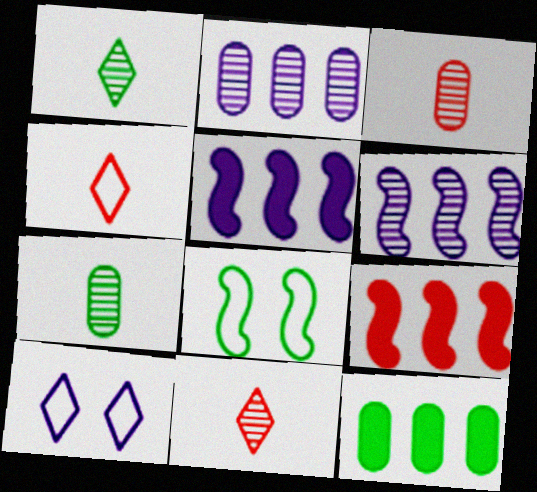[[1, 8, 12], 
[7, 9, 10]]